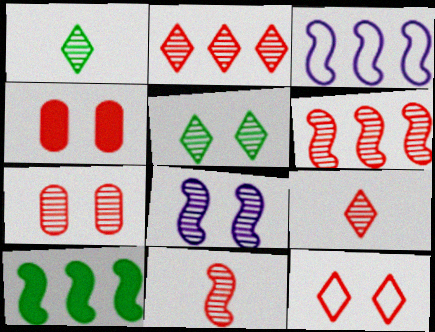[[1, 3, 4], 
[2, 7, 11], 
[3, 6, 10], 
[5, 7, 8], 
[6, 7, 9]]